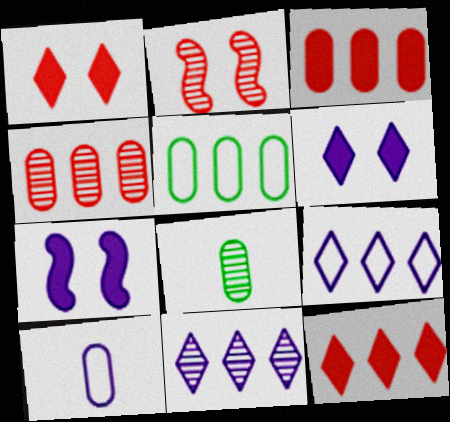[[2, 8, 11], 
[7, 10, 11]]